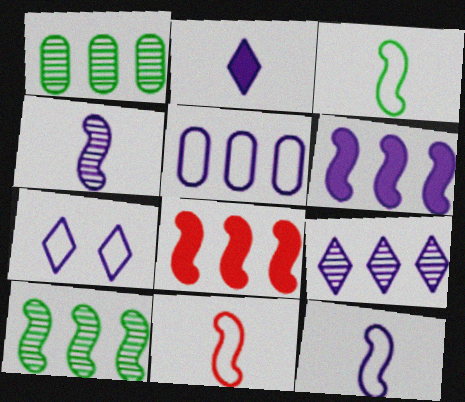[[2, 7, 9], 
[3, 11, 12], 
[5, 6, 9], 
[5, 7, 12]]